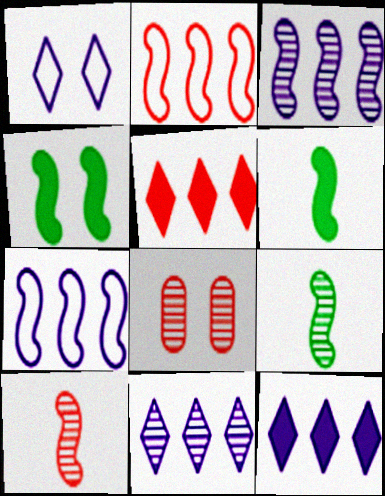[[1, 4, 8], 
[4, 7, 10], 
[8, 9, 11]]